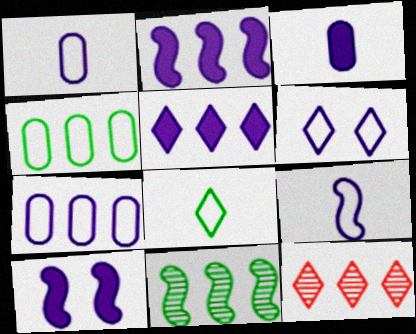[[2, 4, 12], 
[3, 5, 10], 
[6, 7, 9]]